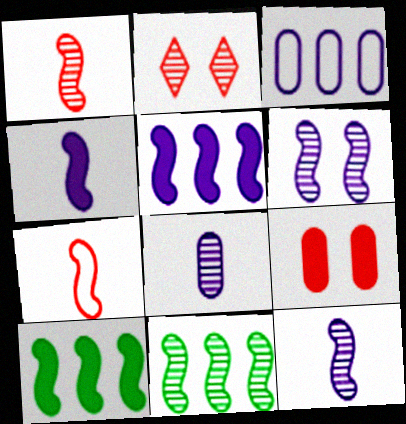[[1, 6, 11], 
[2, 8, 11], 
[6, 7, 10]]